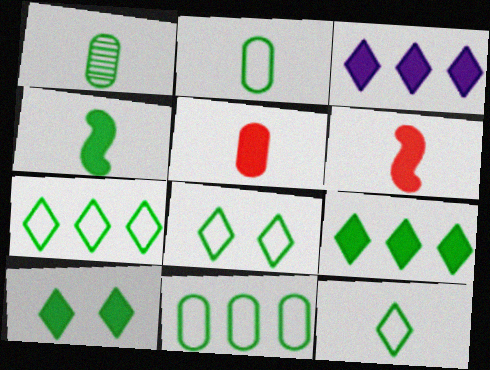[[1, 4, 12], 
[7, 8, 12]]